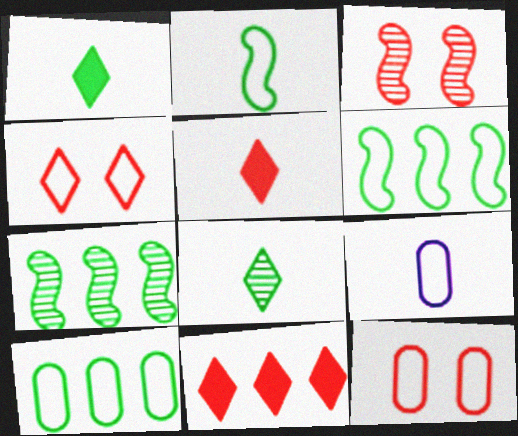[[4, 6, 9], 
[9, 10, 12]]